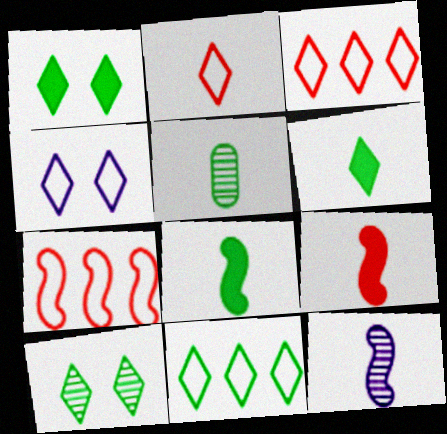[[2, 4, 11], 
[6, 10, 11]]